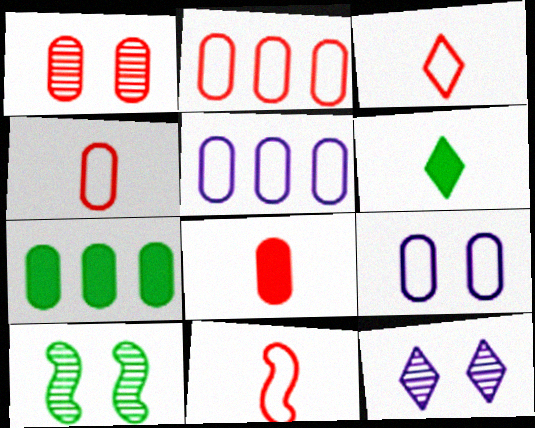[[1, 2, 8], 
[1, 10, 12], 
[3, 4, 11], 
[7, 11, 12]]